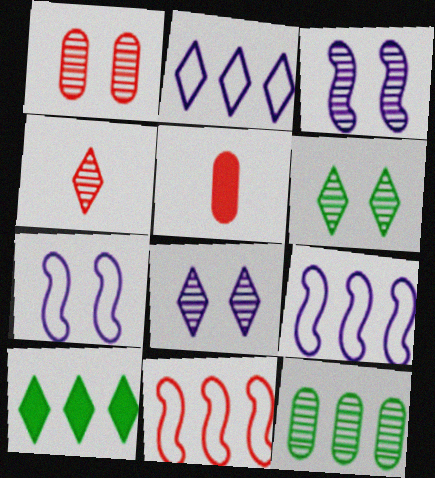[[1, 3, 6], 
[3, 4, 12], 
[5, 6, 9]]